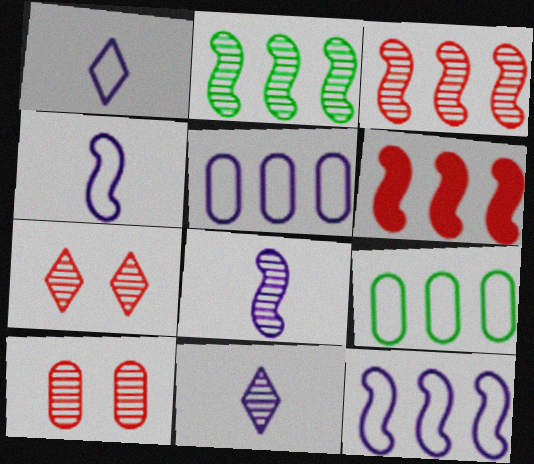[[2, 6, 12], 
[2, 10, 11]]